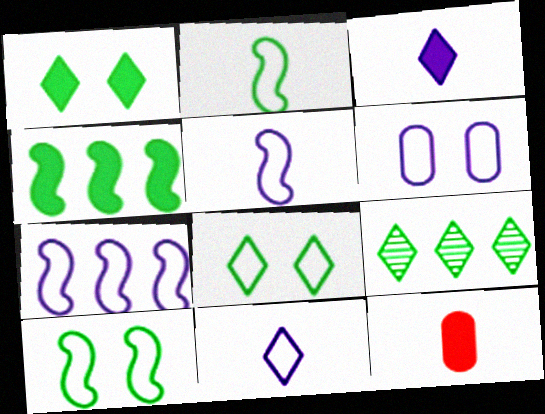[[6, 7, 11]]